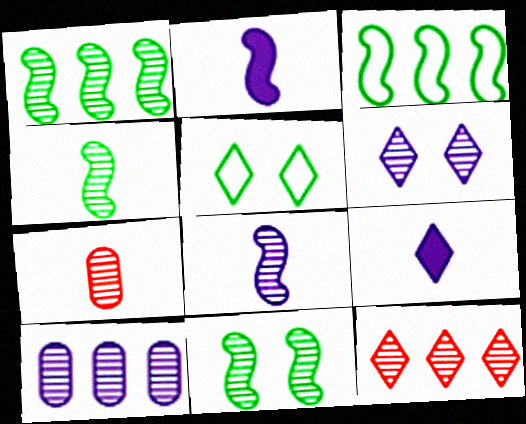[[1, 4, 11], 
[1, 6, 7], 
[1, 10, 12], 
[5, 9, 12], 
[6, 8, 10]]